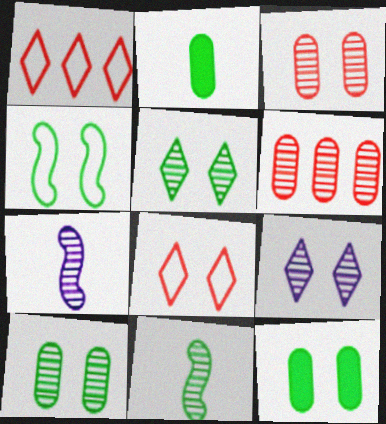[[1, 7, 12], 
[4, 5, 12], 
[5, 6, 7], 
[6, 9, 11]]